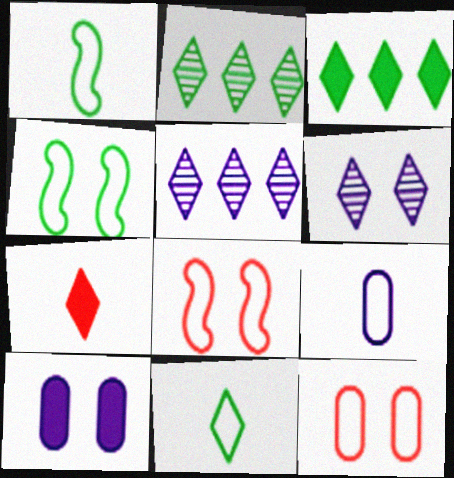[]